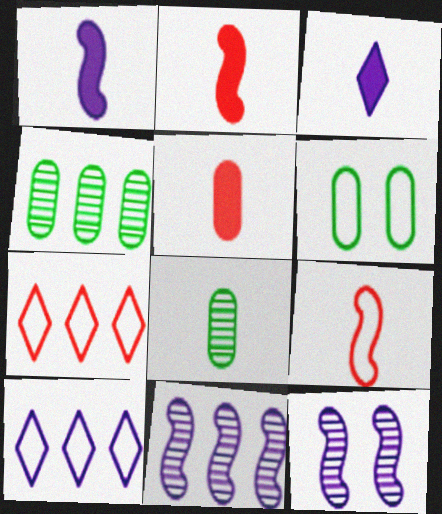[[3, 8, 9], 
[6, 9, 10]]